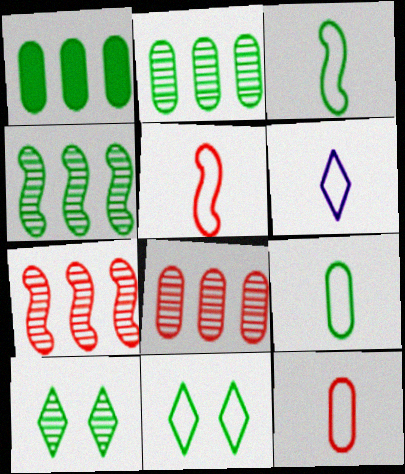[[1, 3, 10], 
[3, 6, 12], 
[5, 6, 9]]